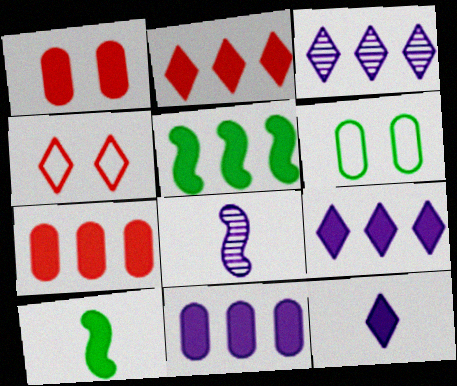[[1, 5, 12], 
[1, 9, 10], 
[2, 5, 11], 
[2, 6, 8], 
[5, 7, 9]]